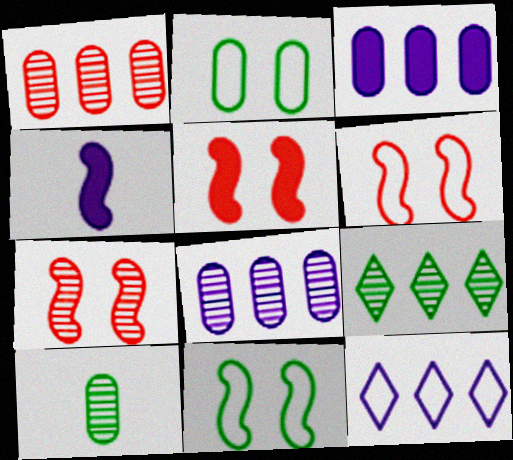[[5, 6, 7], 
[5, 10, 12]]